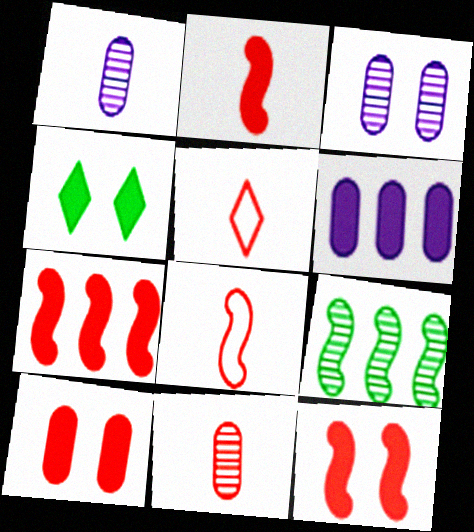[[2, 4, 6], 
[2, 5, 11], 
[2, 7, 12]]